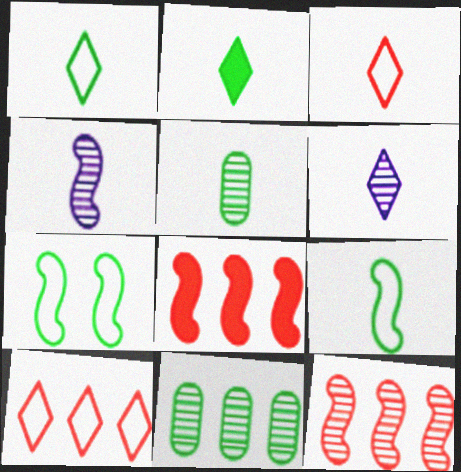[[2, 3, 6], 
[2, 5, 9], 
[2, 7, 11], 
[4, 7, 8]]